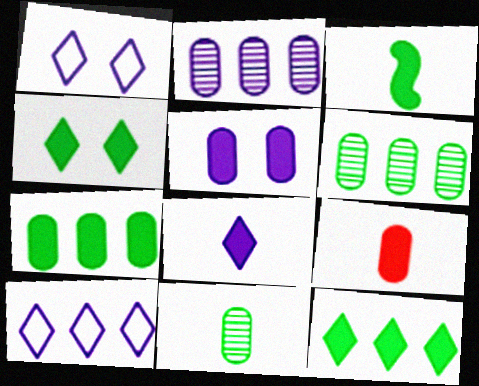[[3, 4, 7], 
[3, 8, 9], 
[5, 7, 9]]